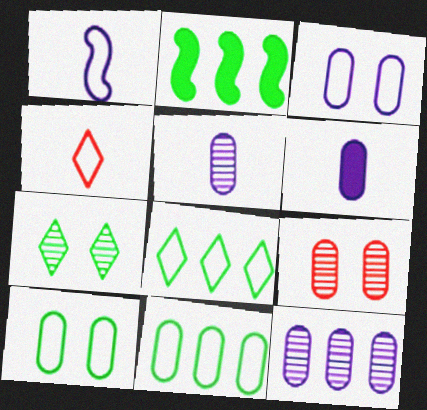[[3, 6, 12], 
[6, 9, 11]]